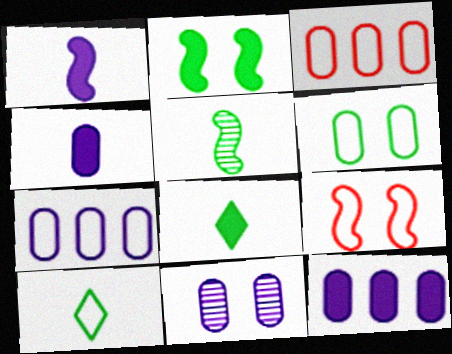[[4, 7, 11], 
[7, 9, 10]]